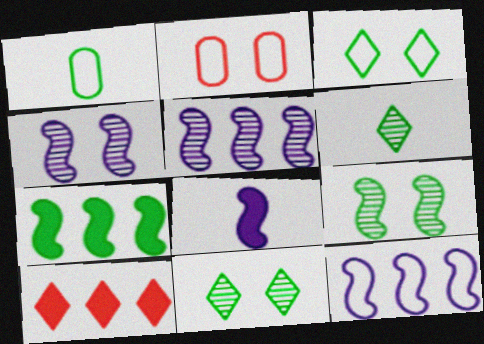[[1, 4, 10], 
[1, 7, 11], 
[4, 8, 12]]